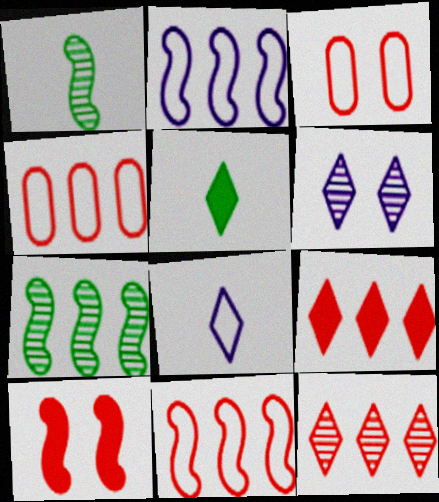[[1, 2, 10]]